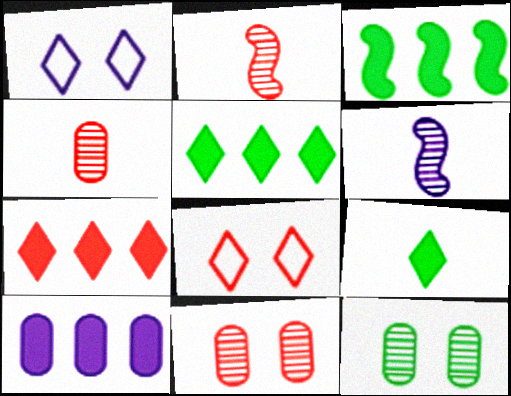[[1, 3, 4], 
[1, 6, 10], 
[3, 7, 10]]